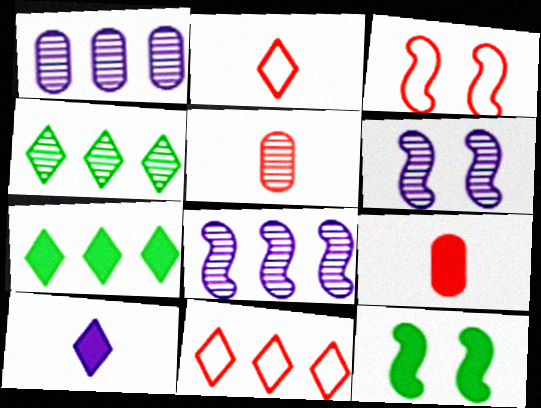[[1, 2, 12], 
[3, 6, 12], 
[4, 5, 6]]